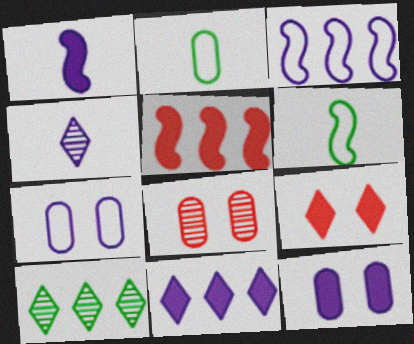[[1, 11, 12], 
[3, 4, 12], 
[6, 8, 11]]